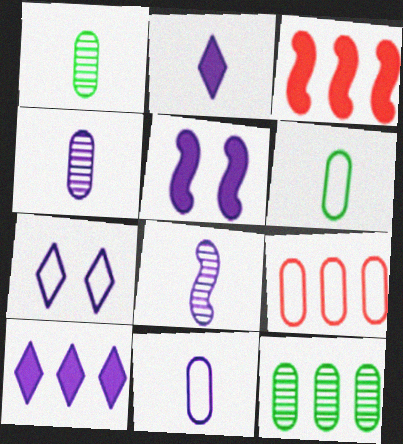[[1, 3, 7], 
[2, 8, 11]]